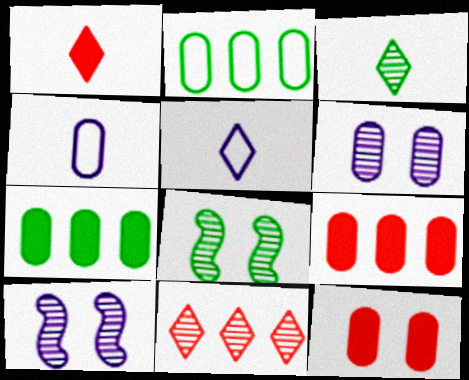[[1, 2, 10], 
[1, 3, 5], 
[5, 8, 9]]